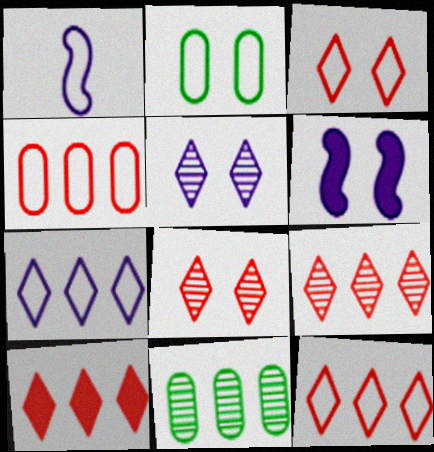[[1, 2, 12], 
[2, 6, 8], 
[9, 10, 12]]